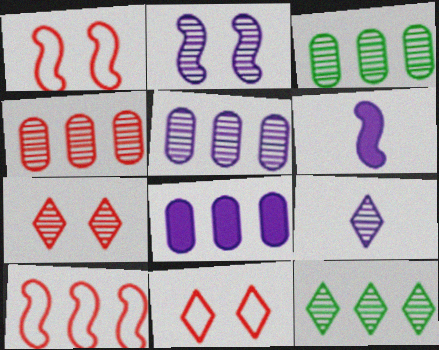[[2, 5, 9], 
[3, 4, 5], 
[3, 6, 11], 
[7, 9, 12], 
[8, 10, 12]]